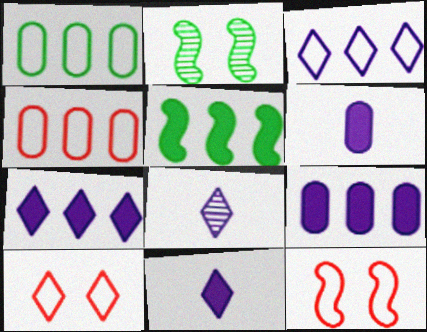[[2, 4, 11]]